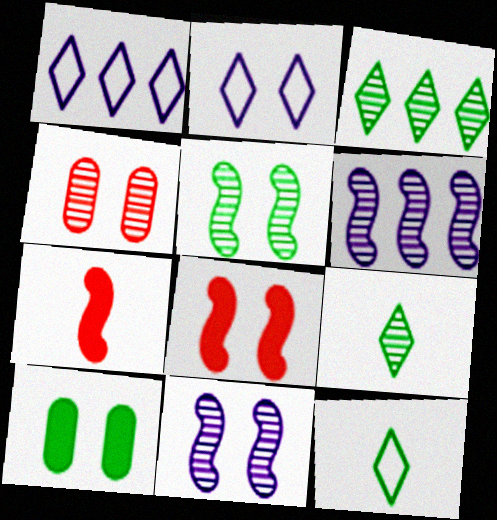[[4, 6, 9]]